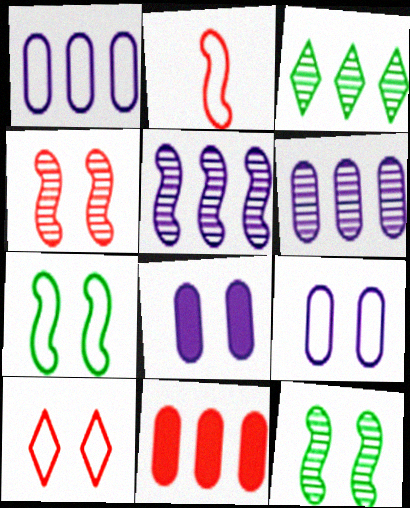[[2, 3, 8], 
[7, 9, 10], 
[8, 10, 12]]